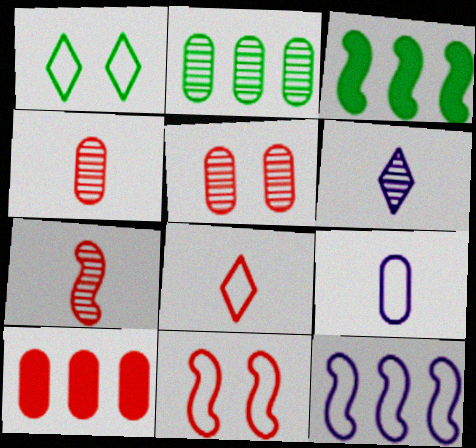[]